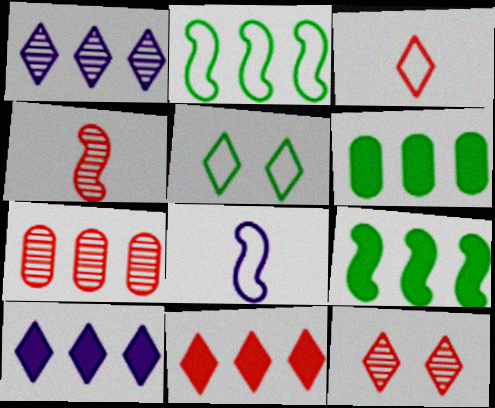[[2, 7, 10], 
[3, 11, 12], 
[4, 7, 12], 
[6, 8, 12]]